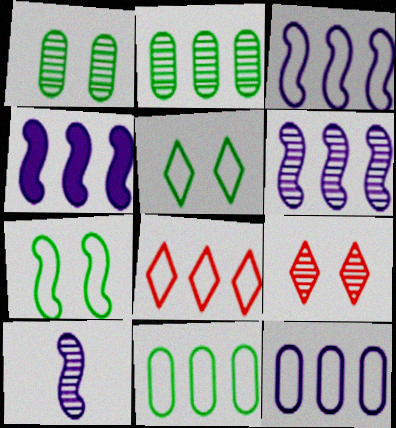[[2, 4, 8], 
[2, 9, 10], 
[3, 4, 6], 
[3, 8, 11]]